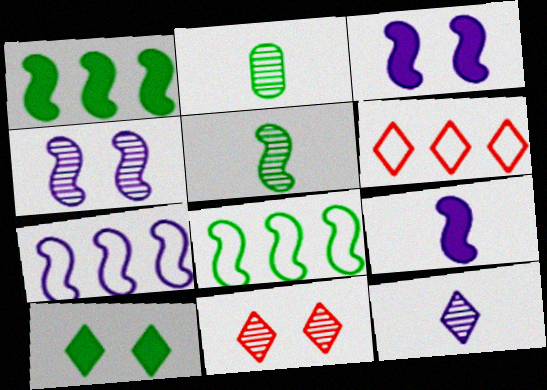[[2, 3, 6], 
[2, 8, 10], 
[4, 7, 9], 
[6, 10, 12]]